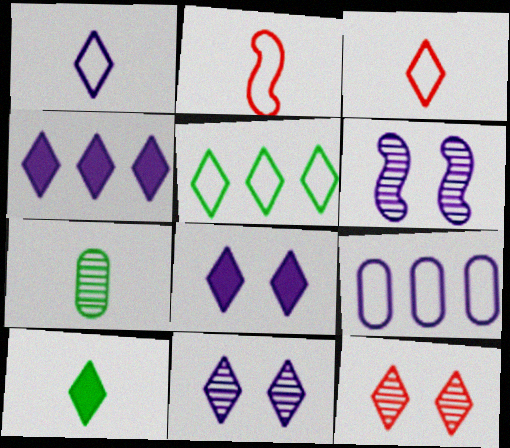[[1, 4, 11]]